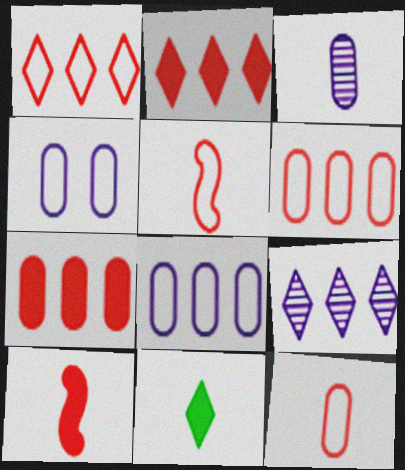[[3, 5, 11]]